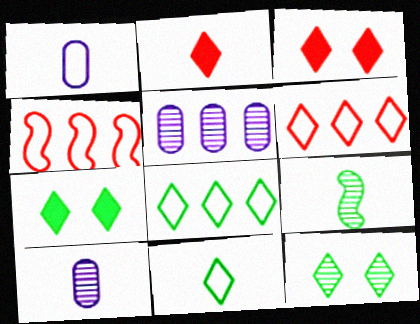[[1, 2, 9], 
[4, 7, 10]]